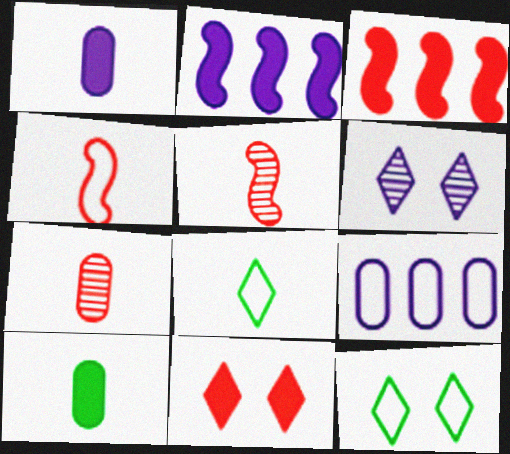[[1, 5, 8], 
[2, 7, 12], 
[2, 10, 11], 
[4, 9, 12], 
[6, 11, 12]]